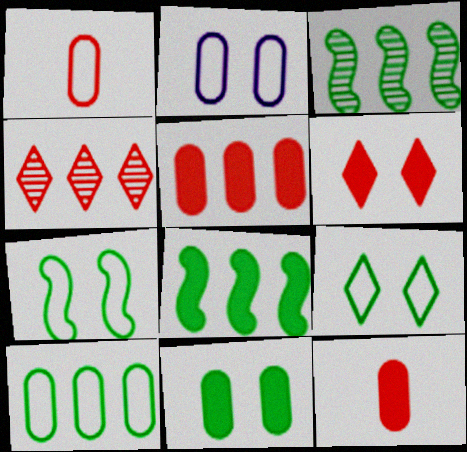[[1, 2, 10]]